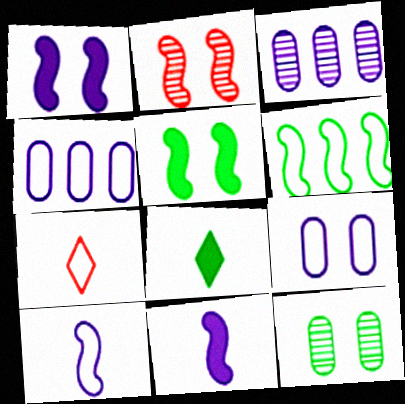[[2, 4, 8], 
[2, 6, 11], 
[3, 5, 7], 
[6, 7, 9], 
[6, 8, 12]]